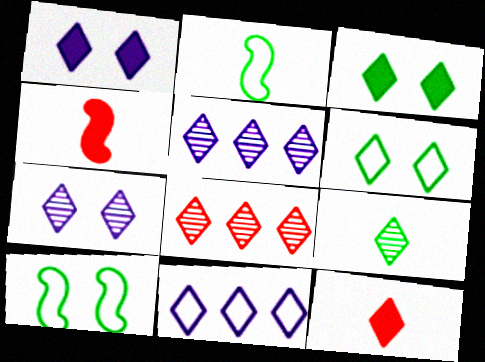[[5, 6, 12], 
[7, 8, 9]]